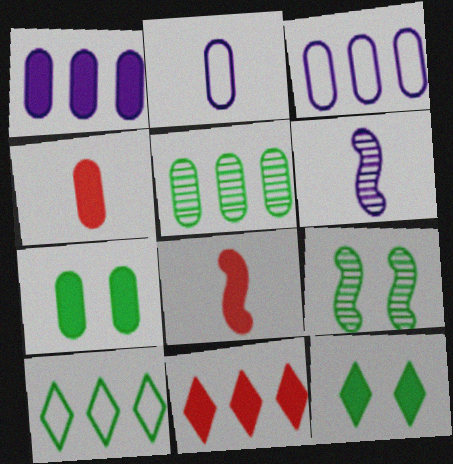[[1, 4, 7], 
[1, 8, 12], 
[2, 9, 11]]